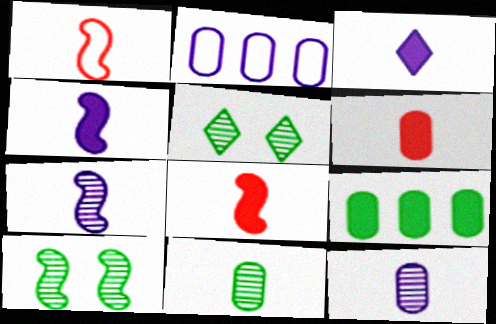[[1, 3, 11], 
[2, 5, 8]]